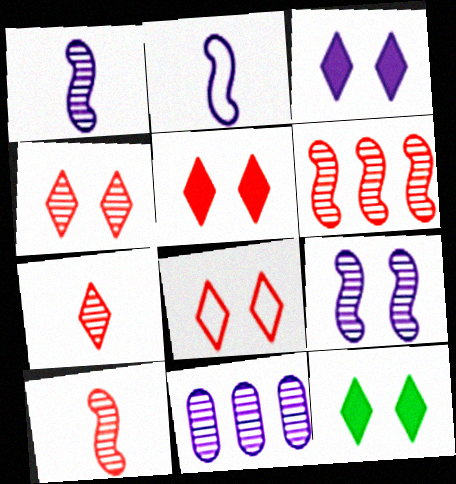[[2, 3, 11], 
[3, 5, 12], 
[4, 5, 8]]